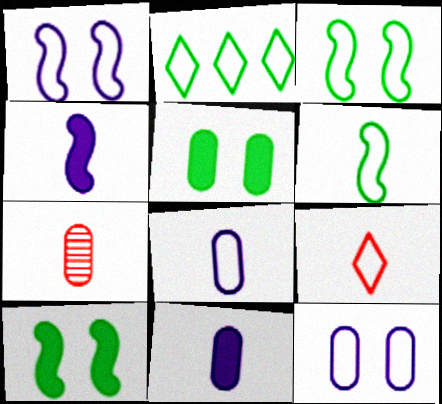[[6, 8, 9]]